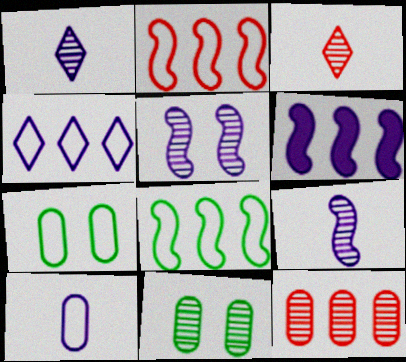[[3, 6, 7]]